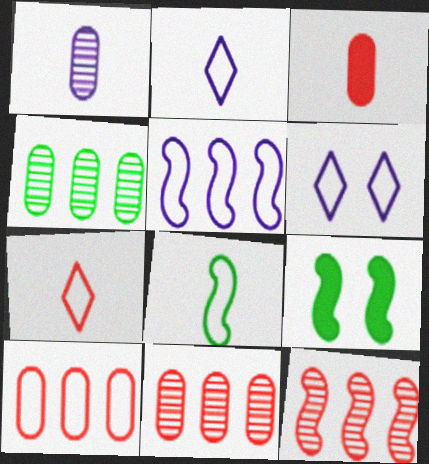[[2, 9, 11], 
[6, 8, 10]]